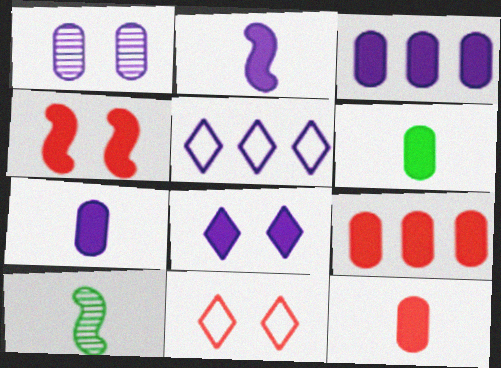[[1, 2, 5], 
[2, 3, 8], 
[3, 10, 11], 
[6, 7, 12]]